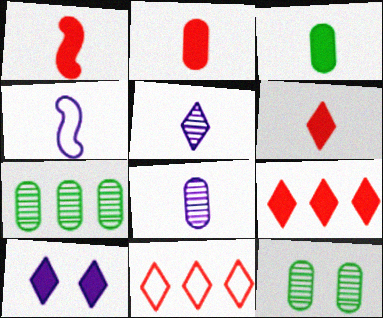[[1, 2, 6], 
[4, 9, 12]]